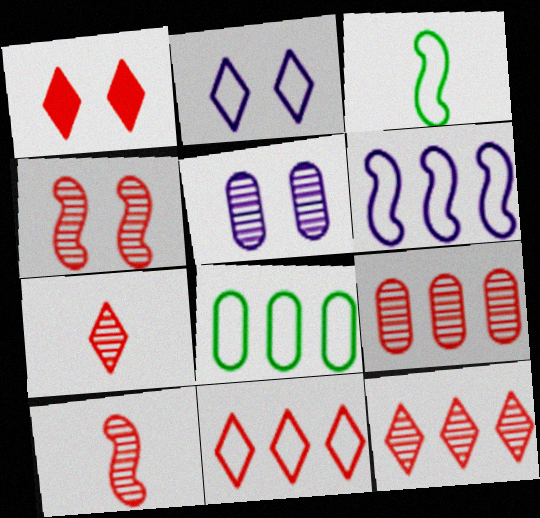[[1, 7, 11], 
[4, 7, 9], 
[6, 8, 11]]